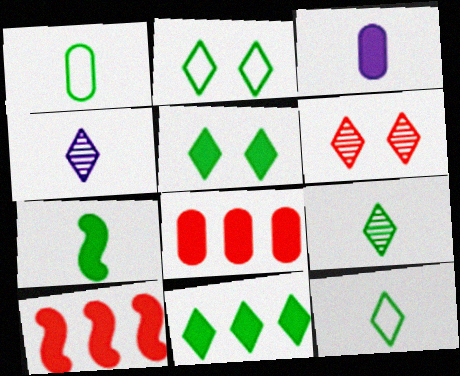[[1, 7, 9], 
[2, 9, 11], 
[3, 5, 10]]